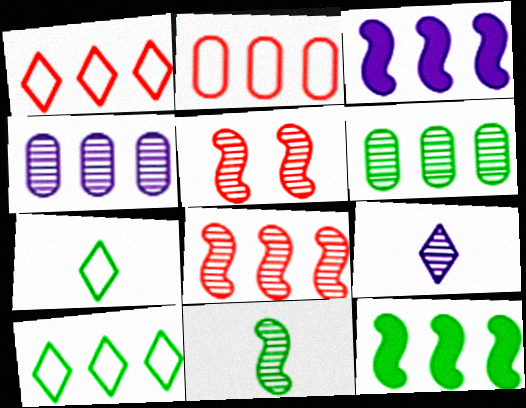[[1, 3, 6], 
[1, 4, 12], 
[5, 6, 9], 
[6, 10, 12]]